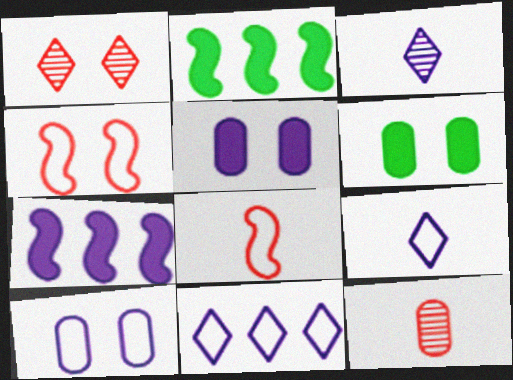[[3, 7, 10]]